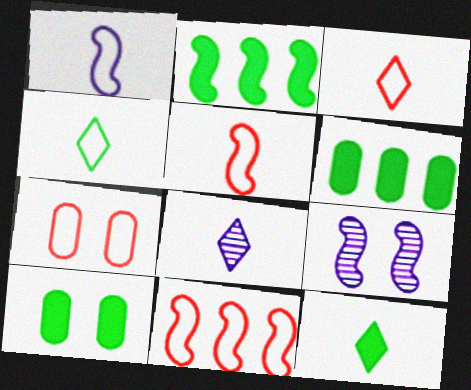[[2, 5, 9], 
[2, 7, 8], 
[2, 10, 12], 
[3, 6, 9], 
[3, 7, 11], 
[3, 8, 12], 
[8, 10, 11]]